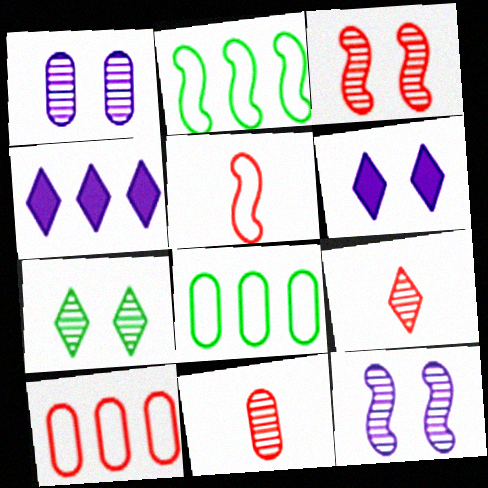[[1, 3, 7], 
[2, 6, 11]]